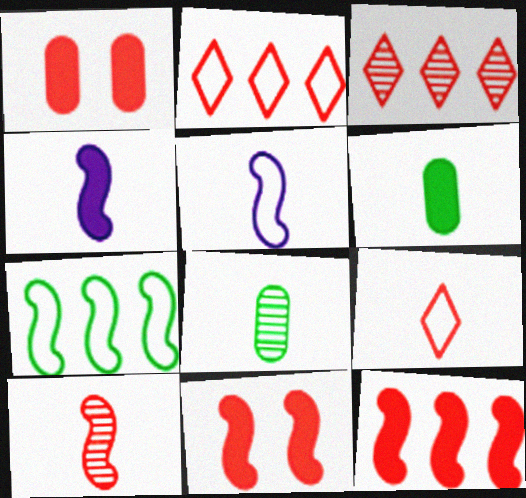[[1, 2, 10], 
[4, 8, 9]]